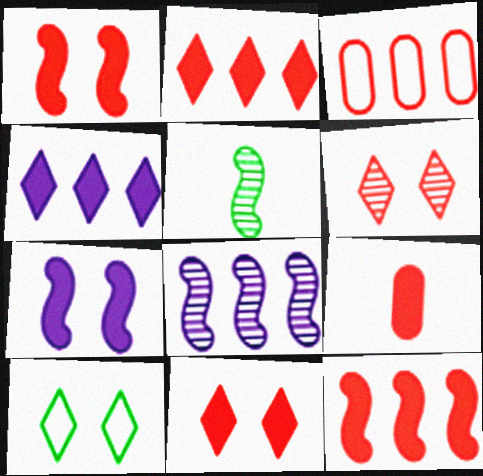[[1, 2, 9], 
[8, 9, 10], 
[9, 11, 12]]